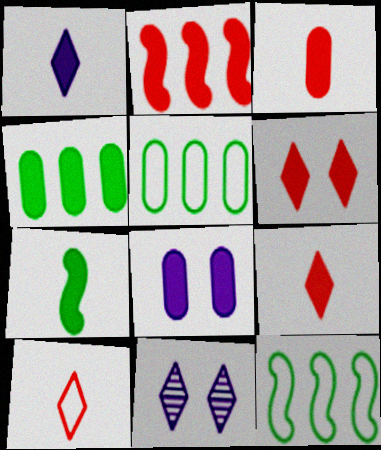[[1, 3, 7], 
[2, 3, 6], 
[3, 4, 8], 
[3, 11, 12]]